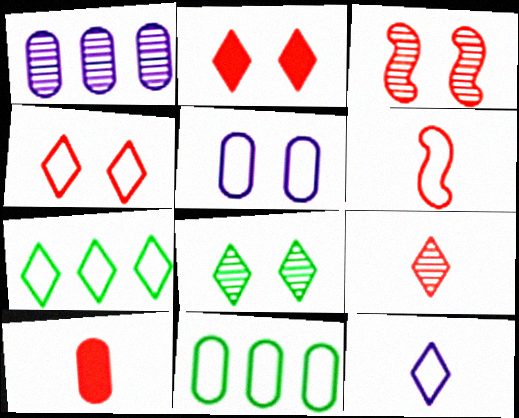[[4, 7, 12], 
[5, 6, 7], 
[6, 9, 10]]